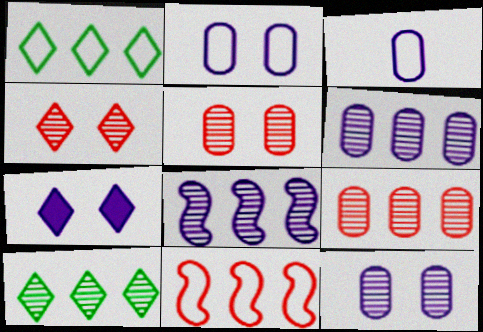[[3, 7, 8], 
[8, 9, 10]]